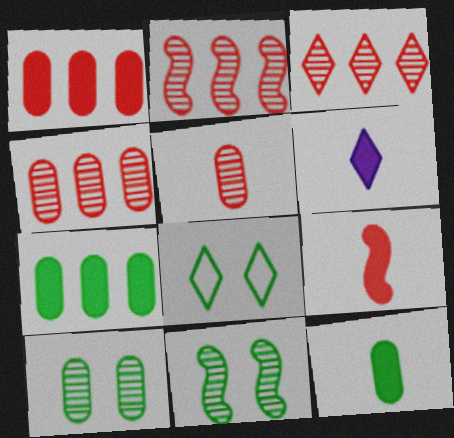[[2, 3, 4], 
[3, 6, 8], 
[6, 9, 12]]